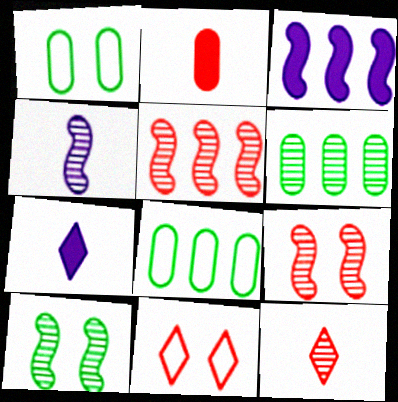[[1, 3, 12], 
[1, 5, 7], 
[2, 5, 11], 
[4, 5, 10], 
[7, 8, 9]]